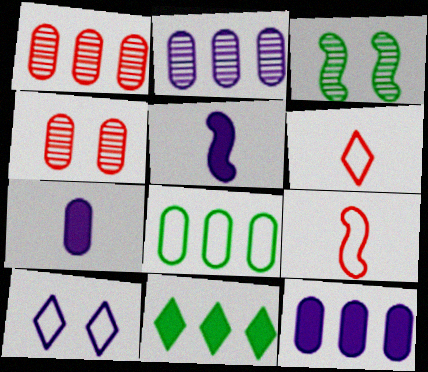[[1, 8, 12], 
[2, 5, 10], 
[3, 6, 12], 
[4, 7, 8], 
[8, 9, 10]]